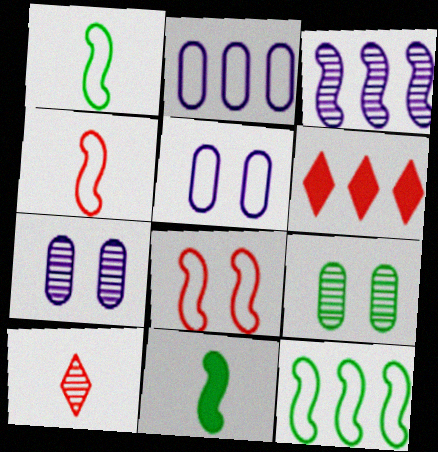[[1, 6, 7], 
[3, 8, 11], 
[3, 9, 10]]